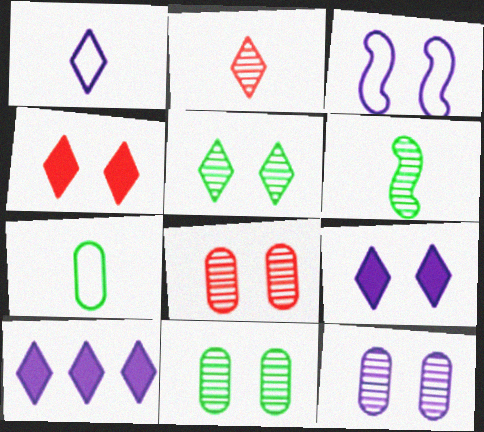[[3, 4, 11], 
[3, 9, 12], 
[8, 11, 12]]